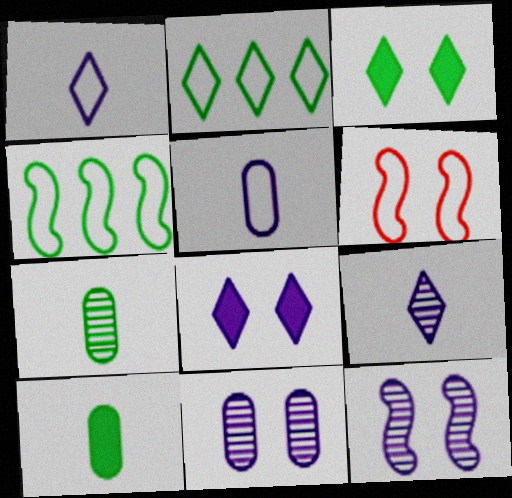[[2, 5, 6], 
[3, 4, 7], 
[3, 6, 11]]